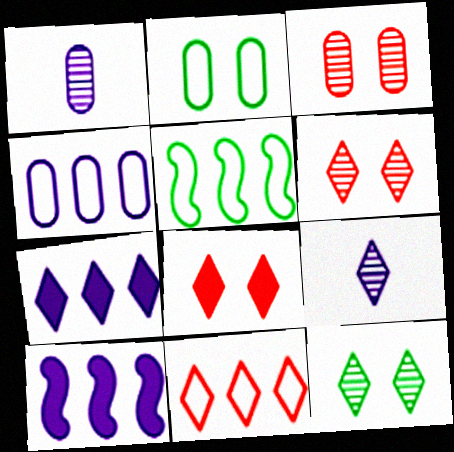[[1, 5, 8], 
[4, 5, 11]]